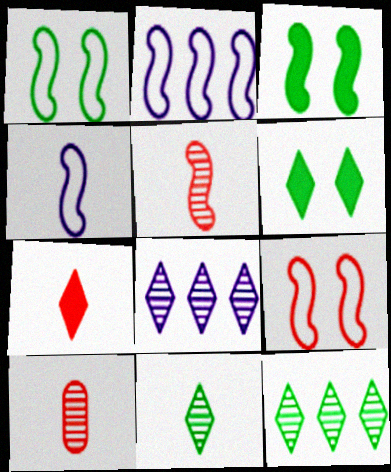[[2, 3, 5], 
[2, 6, 10]]